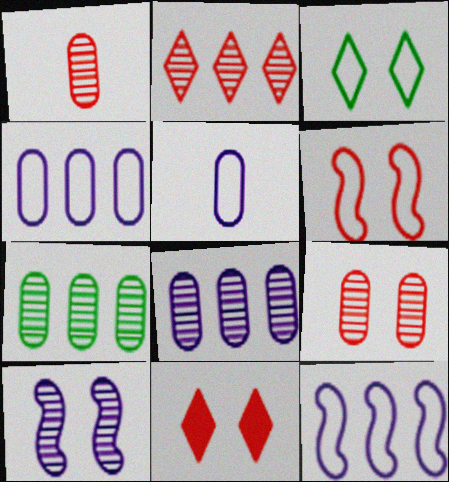[[6, 9, 11]]